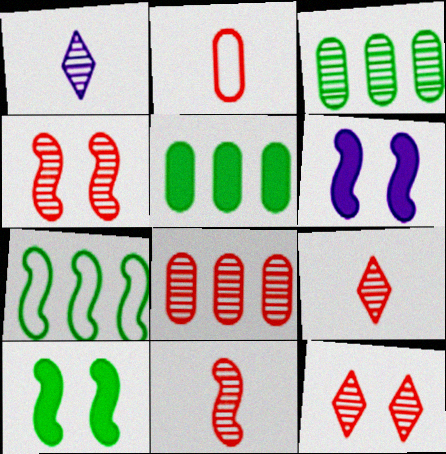[[1, 3, 4], 
[4, 8, 9], 
[6, 7, 11], 
[8, 11, 12]]